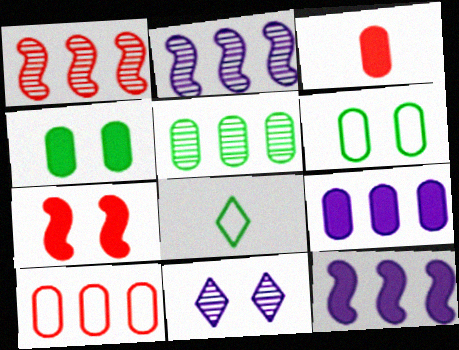[[3, 4, 9], 
[5, 9, 10], 
[6, 7, 11]]